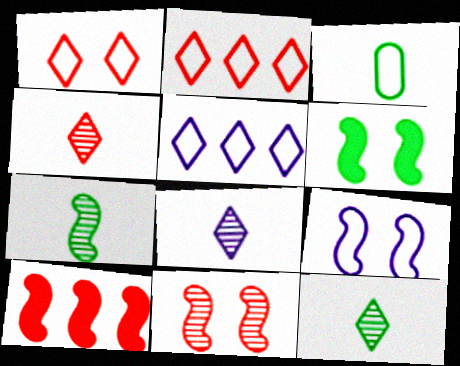[[2, 3, 9], 
[4, 8, 12], 
[6, 9, 11], 
[7, 9, 10]]